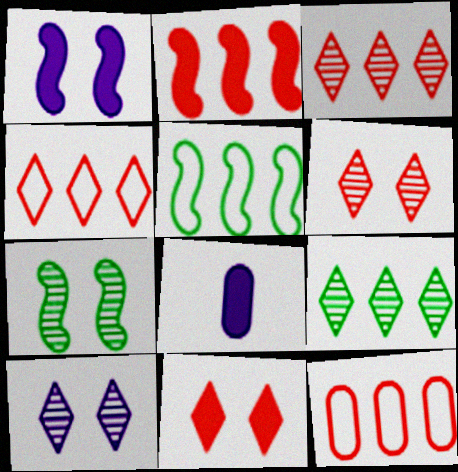[[2, 3, 12], 
[4, 7, 8], 
[5, 6, 8]]